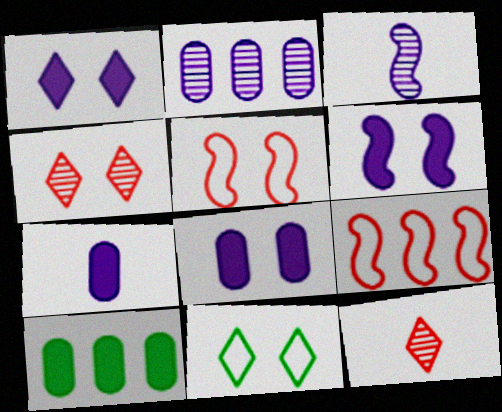[[1, 4, 11], 
[1, 6, 8]]